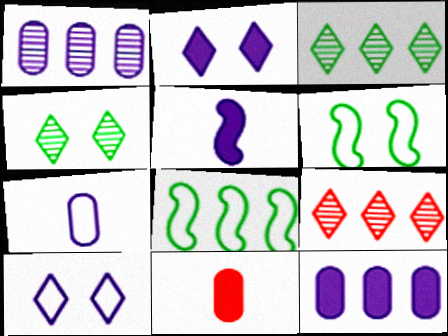[[1, 5, 10], 
[2, 5, 12], 
[8, 9, 12]]